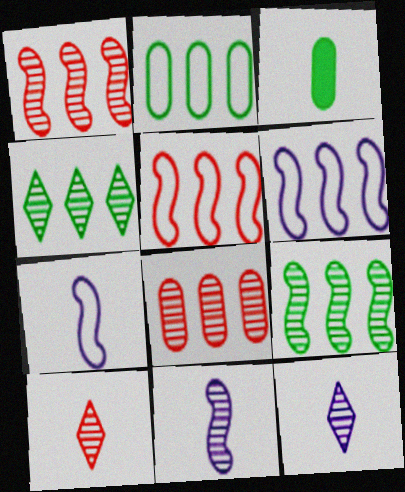[[3, 7, 10]]